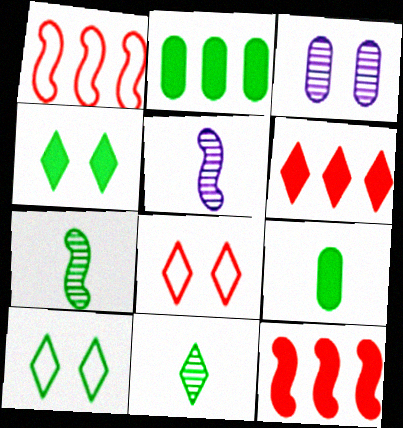[[2, 5, 8], 
[2, 7, 10]]